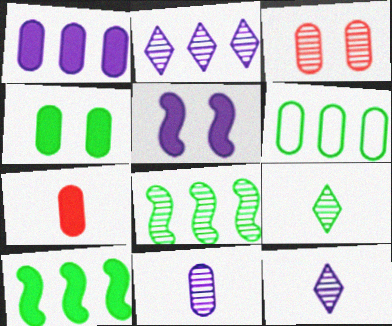[[1, 4, 7], 
[3, 8, 12]]